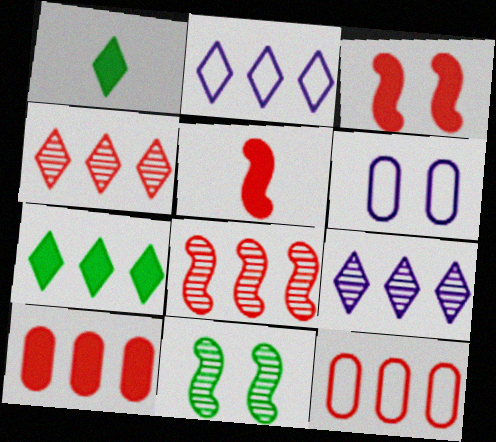[[1, 6, 8], 
[2, 4, 7]]